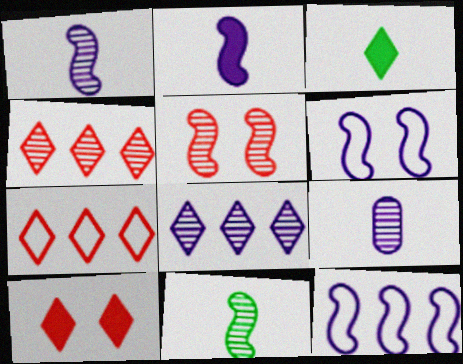[]